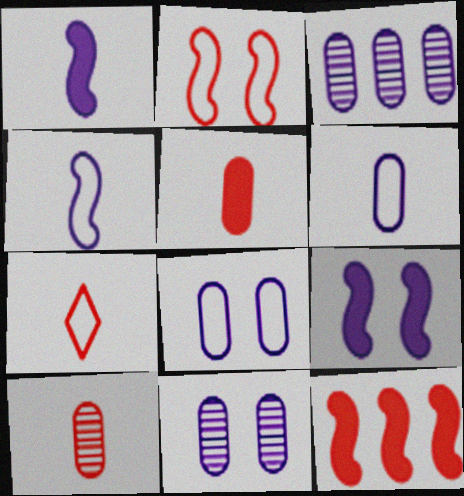[]